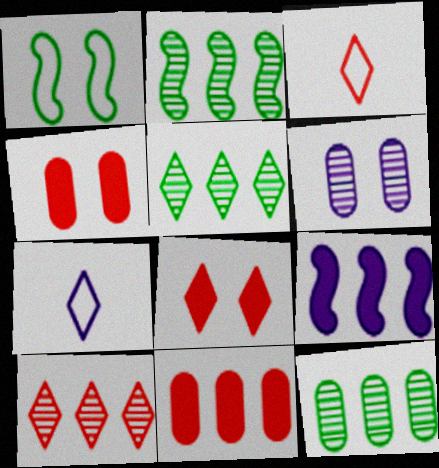[[1, 6, 8], 
[2, 4, 7], 
[2, 5, 12], 
[3, 8, 10], 
[5, 7, 8], 
[6, 7, 9]]